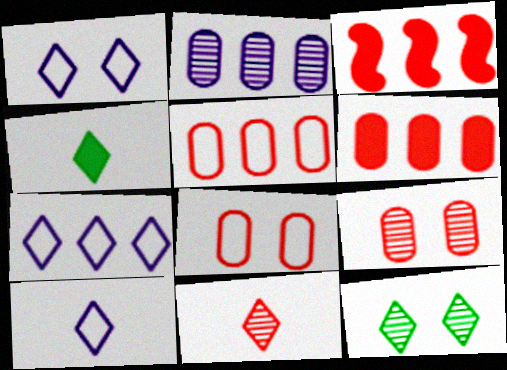[[1, 7, 10], 
[3, 8, 11], 
[4, 10, 11]]